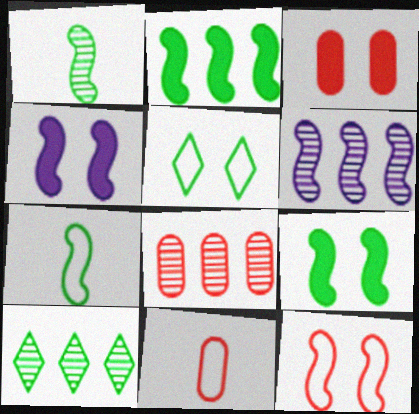[[3, 8, 11], 
[4, 10, 11], 
[6, 8, 10]]